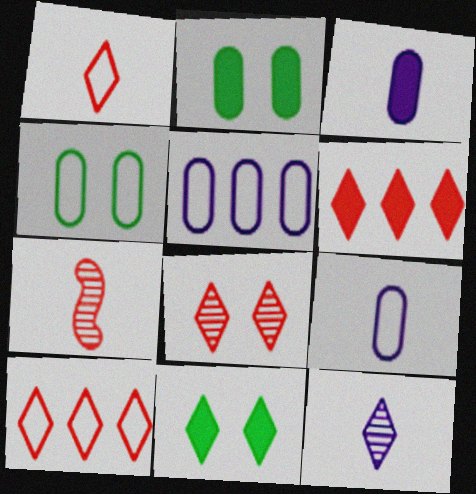[[1, 6, 8], 
[5, 7, 11], 
[10, 11, 12]]